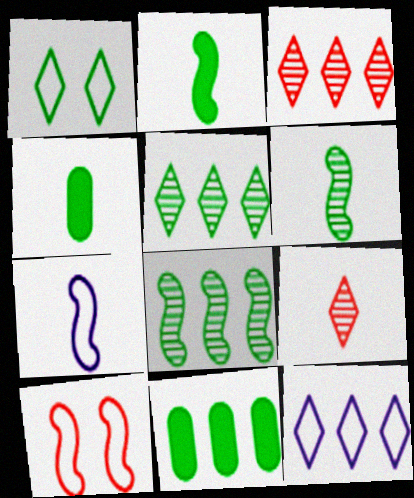[[1, 4, 8], 
[1, 6, 11], 
[4, 7, 9]]